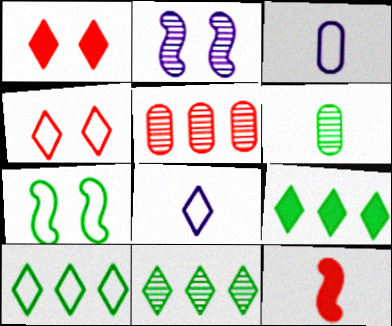[[1, 8, 11], 
[4, 5, 12], 
[4, 8, 10], 
[6, 7, 9], 
[6, 8, 12], 
[9, 10, 11]]